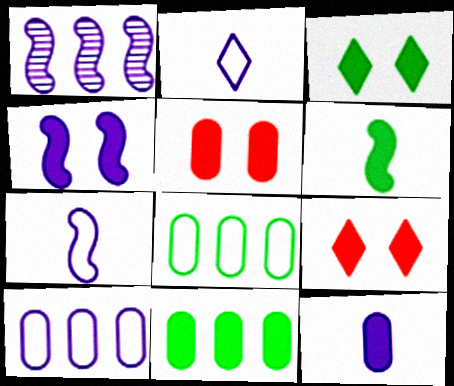[[1, 4, 7], 
[3, 4, 5], 
[3, 6, 11], 
[5, 11, 12]]